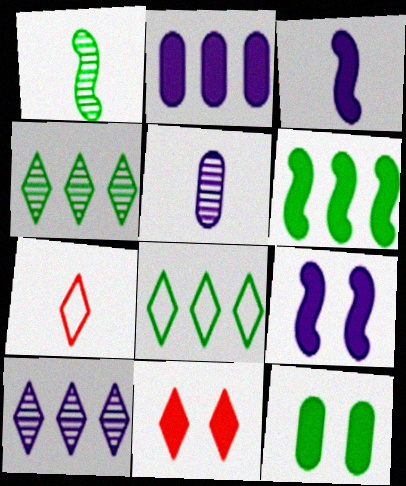[[1, 8, 12], 
[9, 11, 12]]